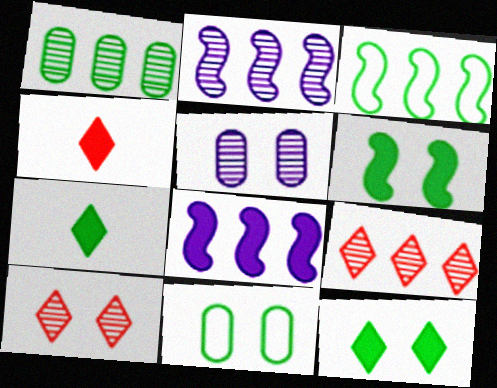[[1, 2, 9], 
[2, 4, 11], 
[3, 4, 5]]